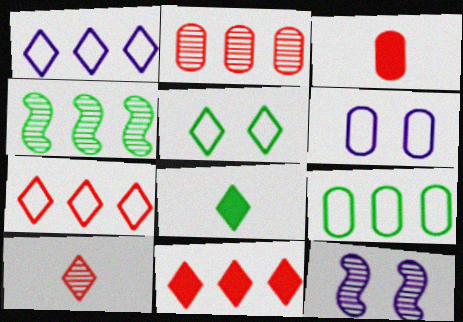[]